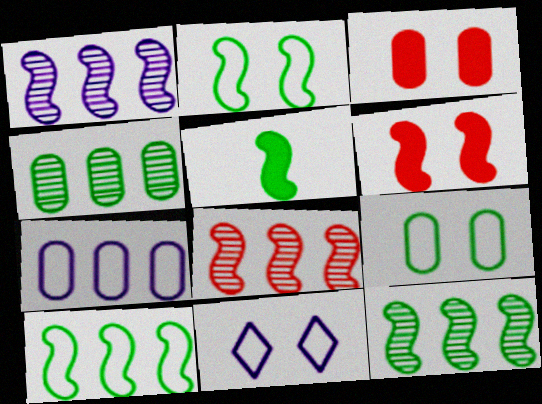[[1, 8, 12], 
[2, 5, 12]]